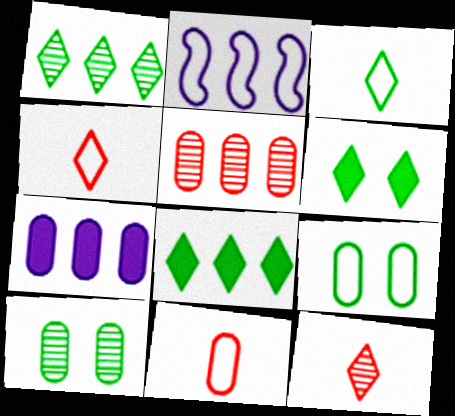[[1, 3, 6], 
[2, 4, 9], 
[2, 5, 8], 
[7, 10, 11]]